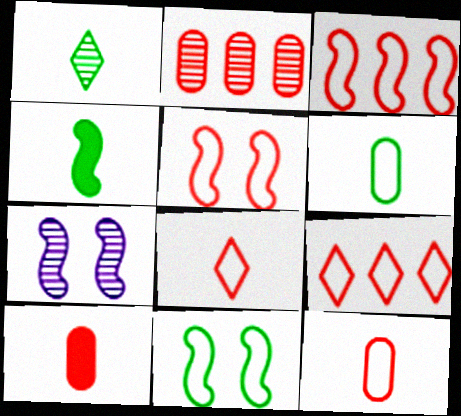[[1, 2, 7], 
[1, 4, 6], 
[3, 4, 7], 
[5, 9, 12]]